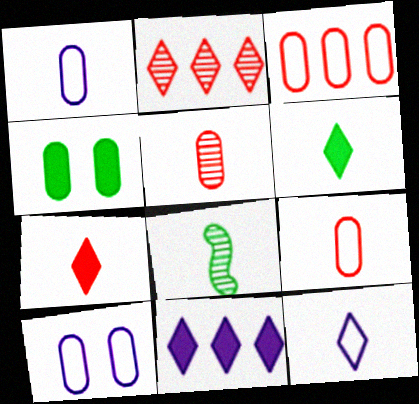[[1, 7, 8]]